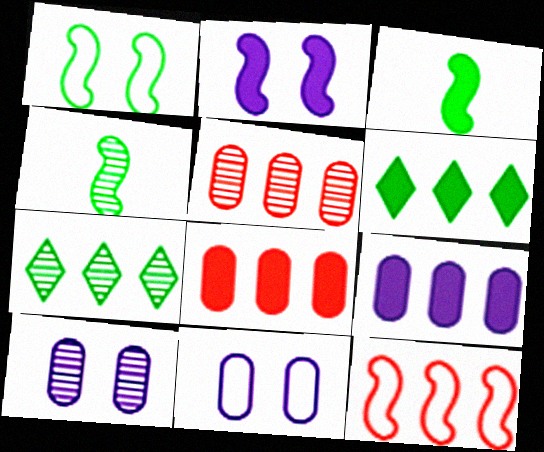[[2, 4, 12], 
[7, 9, 12]]